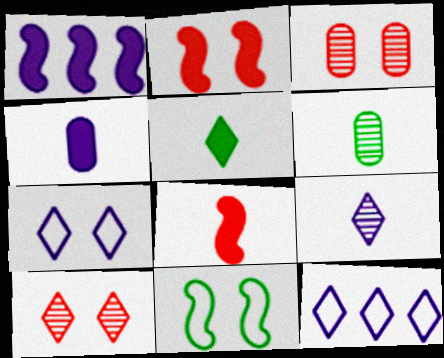[[2, 6, 12], 
[4, 5, 8], 
[5, 10, 12]]